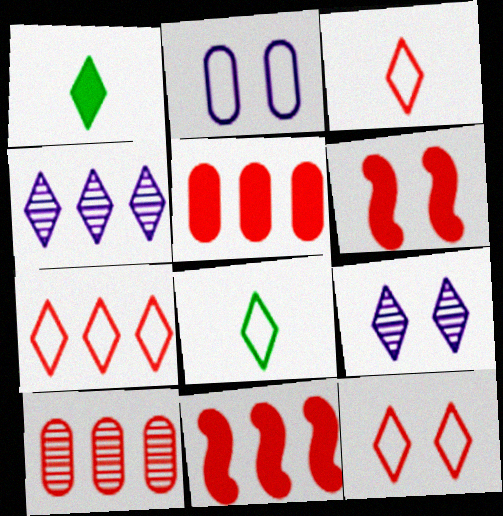[[1, 4, 12], 
[1, 7, 9], 
[3, 6, 10], 
[3, 7, 12], 
[7, 10, 11]]